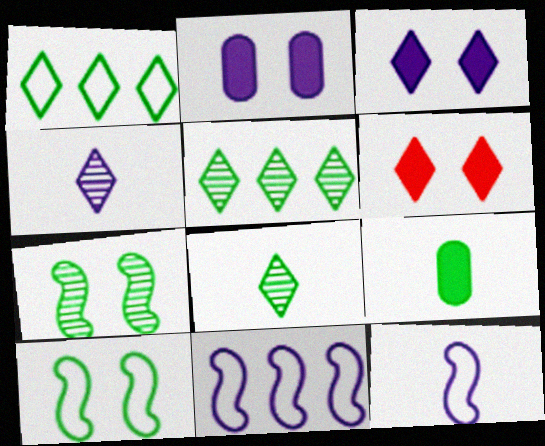[[1, 4, 6], 
[1, 7, 9], 
[2, 4, 11], 
[5, 9, 10]]